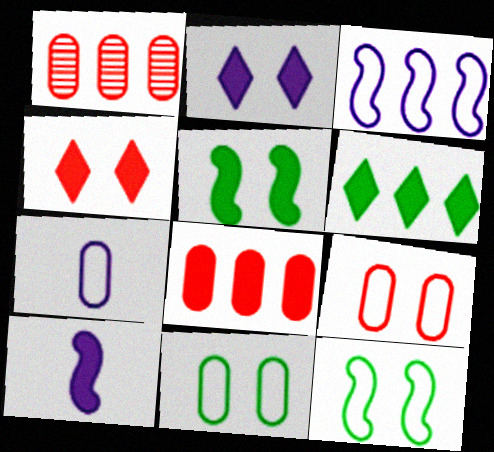[[1, 3, 6]]